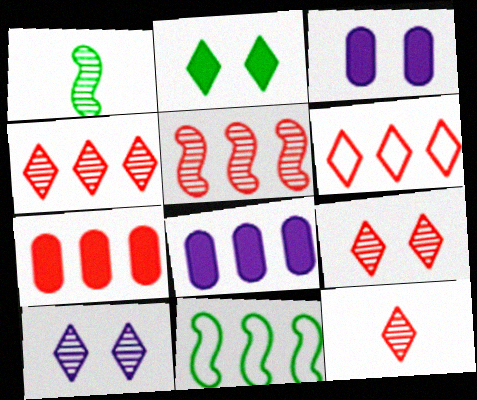[[1, 3, 6], 
[3, 11, 12], 
[4, 8, 11], 
[4, 9, 12], 
[5, 6, 7]]